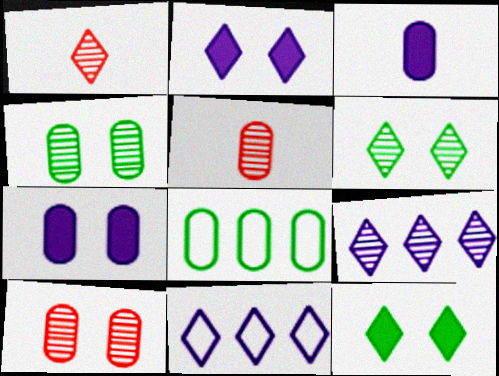[[1, 6, 9], 
[1, 11, 12], 
[3, 8, 10], 
[5, 7, 8]]